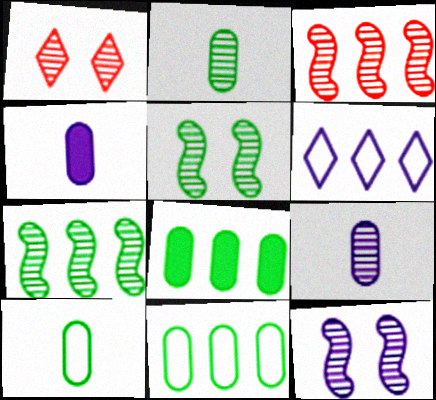[[1, 7, 9], 
[3, 6, 8], 
[4, 6, 12]]